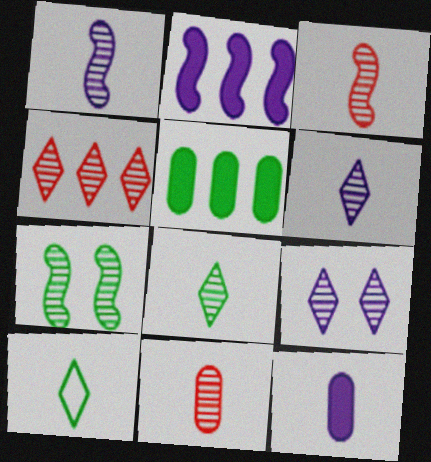[[1, 8, 11], 
[3, 10, 12], 
[4, 8, 9], 
[5, 7, 10]]